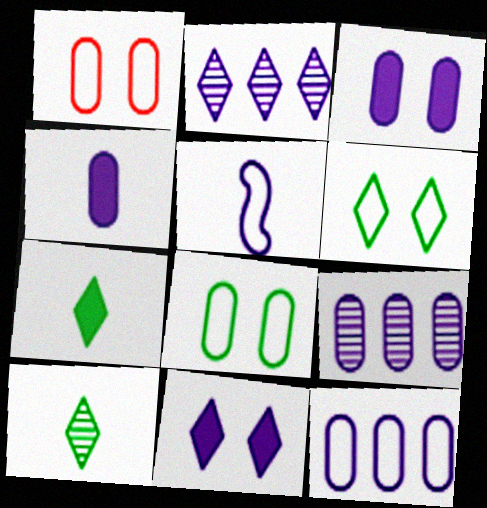[[2, 3, 5], 
[5, 9, 11]]